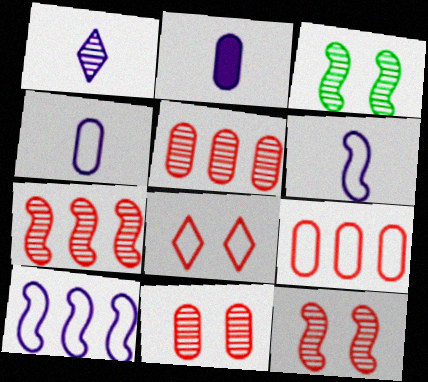[[1, 2, 6], 
[1, 3, 5]]